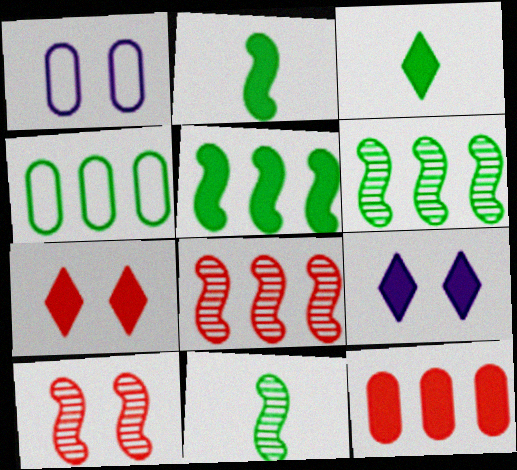[[1, 3, 8], 
[2, 9, 12]]